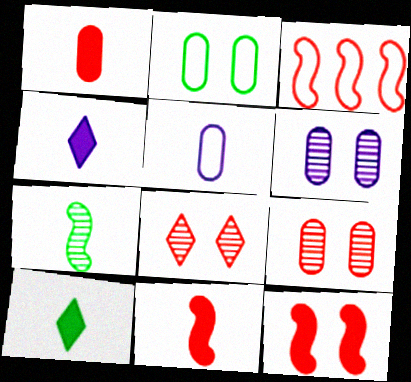[[1, 3, 8], 
[3, 6, 10]]